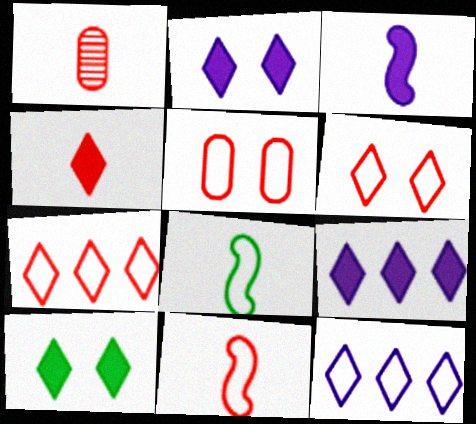[[1, 4, 11], 
[4, 9, 10], 
[5, 7, 11], 
[5, 8, 12]]